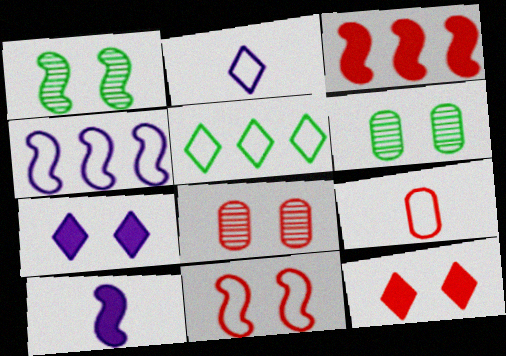[[2, 3, 6], 
[5, 8, 10], 
[6, 7, 11], 
[8, 11, 12]]